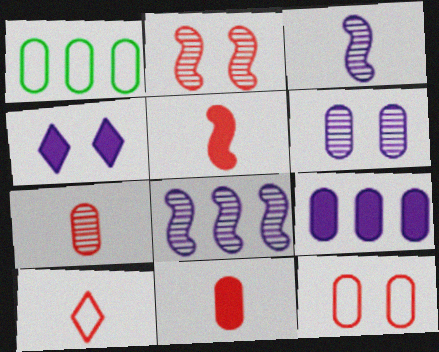[[1, 6, 11], 
[5, 7, 10]]